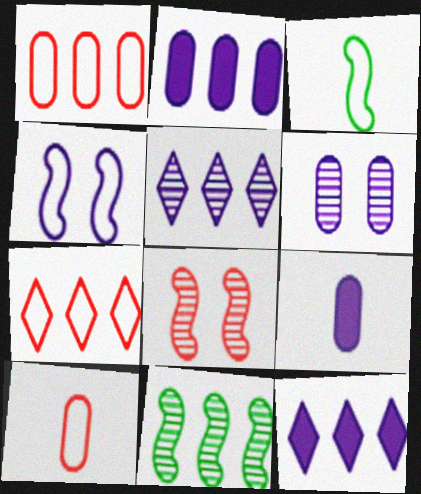[[1, 11, 12], 
[2, 7, 11], 
[4, 5, 9]]